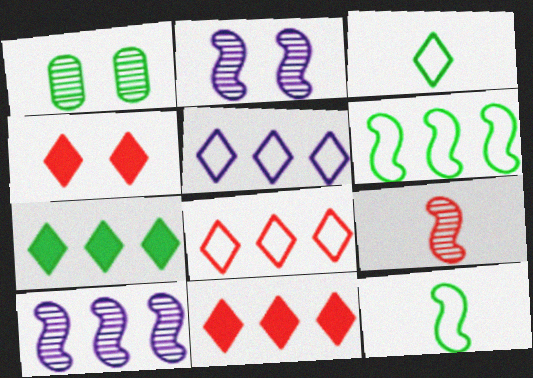[[1, 7, 12]]